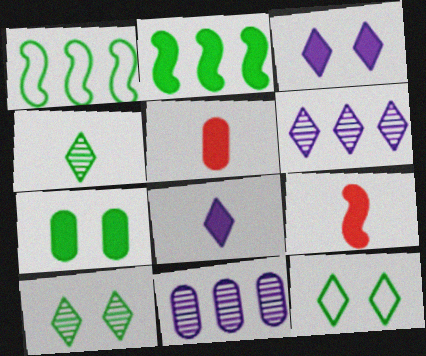[[1, 4, 7], 
[2, 3, 5], 
[9, 11, 12]]